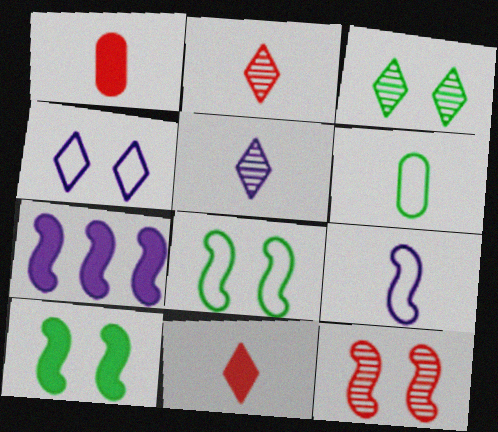[]